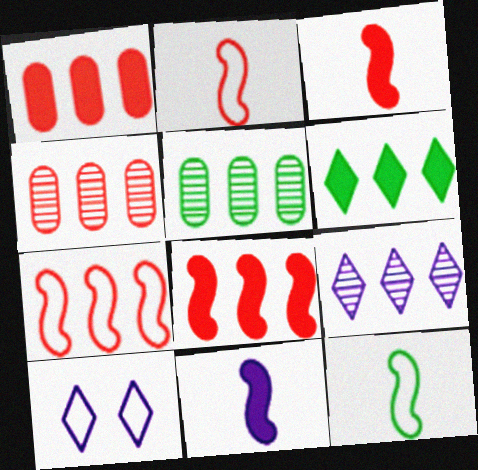[[3, 5, 10]]